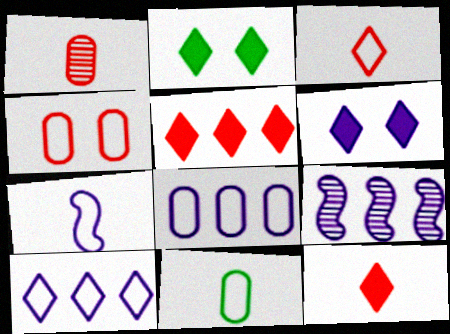[[3, 7, 11], 
[4, 8, 11]]